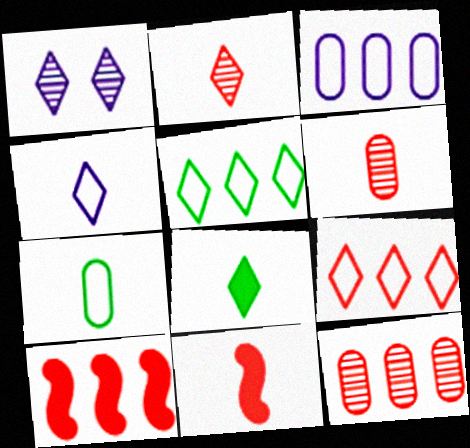[[1, 7, 10], 
[1, 8, 9], 
[2, 4, 8], 
[9, 10, 12]]